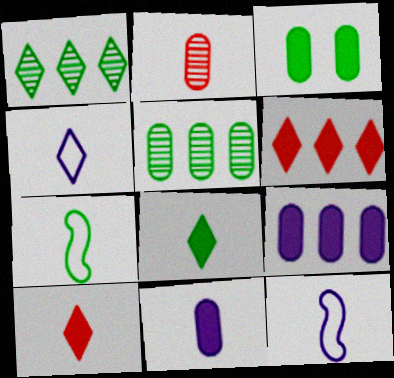[[1, 3, 7], 
[2, 8, 12]]